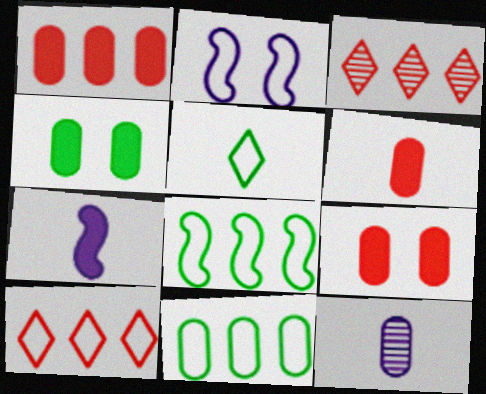[[1, 6, 9], 
[9, 11, 12]]